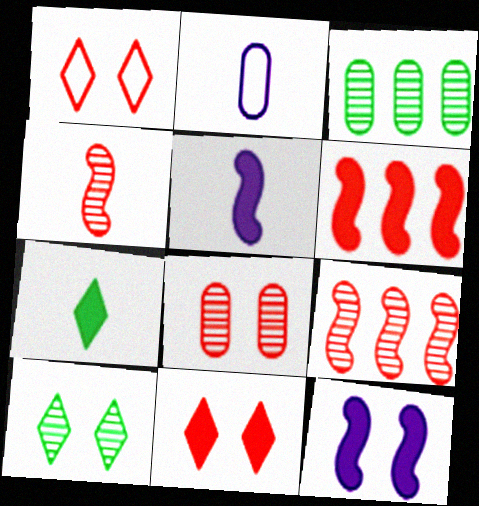[[1, 3, 5], 
[2, 4, 7], 
[2, 6, 10]]